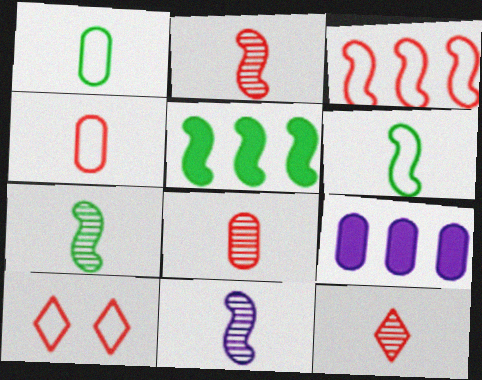[[2, 7, 11], 
[2, 8, 12], 
[3, 4, 10], 
[7, 9, 10]]